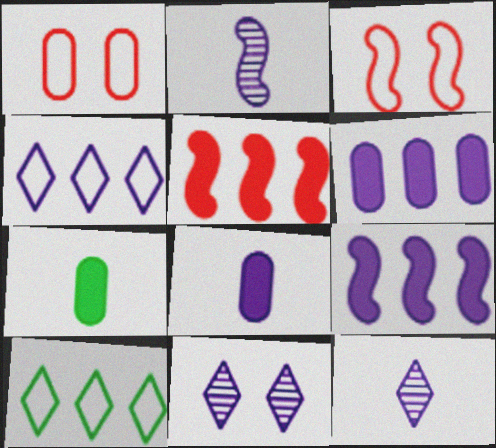[]